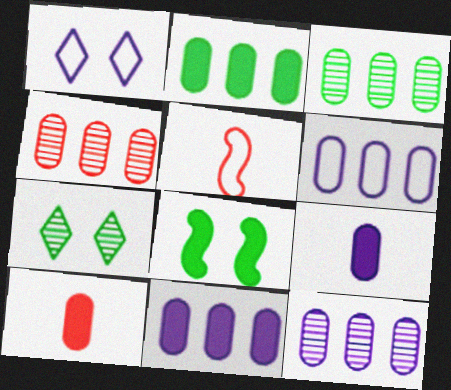[[2, 4, 6], 
[3, 4, 12], 
[5, 7, 11], 
[6, 11, 12]]